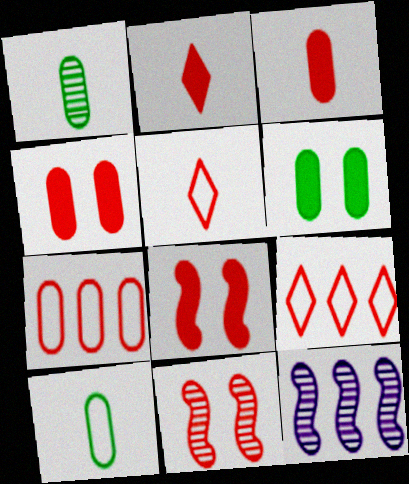[[2, 7, 11], 
[3, 9, 11], 
[5, 6, 12]]